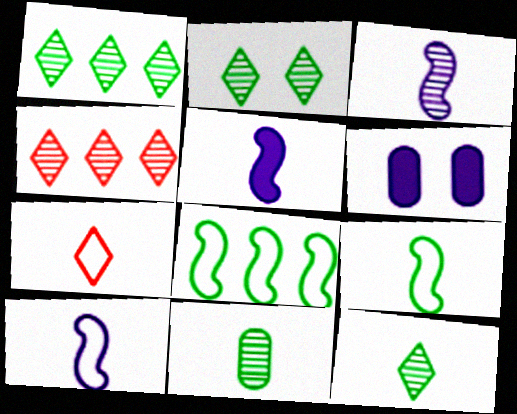[[1, 2, 12], 
[3, 5, 10], 
[4, 6, 9], 
[5, 7, 11]]